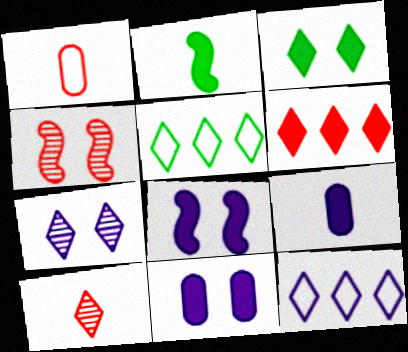[[1, 4, 6], 
[2, 6, 11], 
[3, 10, 12], 
[4, 5, 9]]